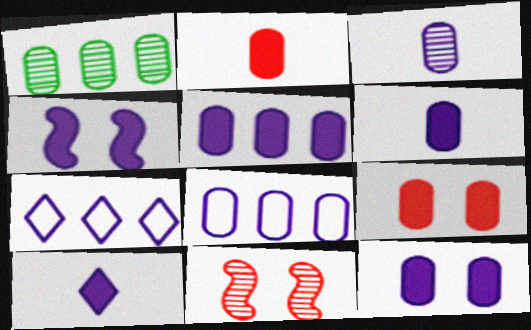[[3, 4, 7], 
[3, 8, 12], 
[4, 5, 10], 
[5, 6, 12]]